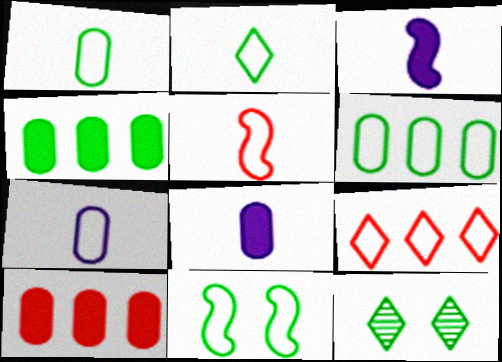[[2, 5, 7], 
[2, 6, 11], 
[7, 9, 11]]